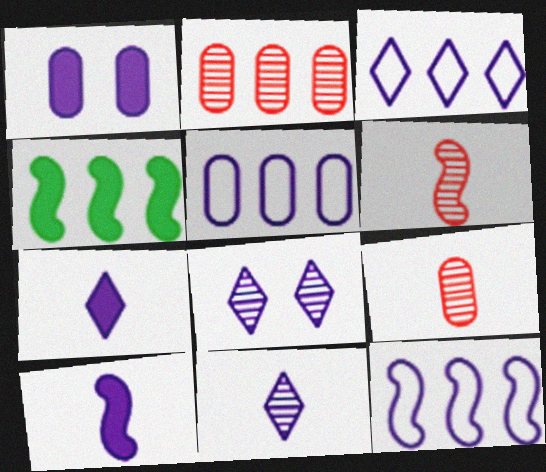[[1, 11, 12], 
[2, 3, 4], 
[3, 5, 12], 
[3, 7, 8], 
[5, 8, 10]]